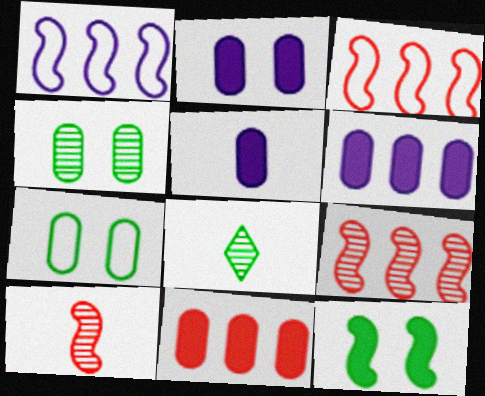[[1, 10, 12], 
[2, 3, 8], 
[2, 5, 6]]